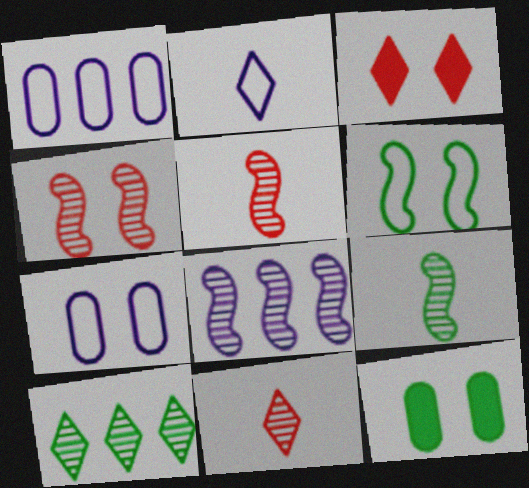[[1, 3, 9], 
[2, 3, 10], 
[4, 8, 9]]